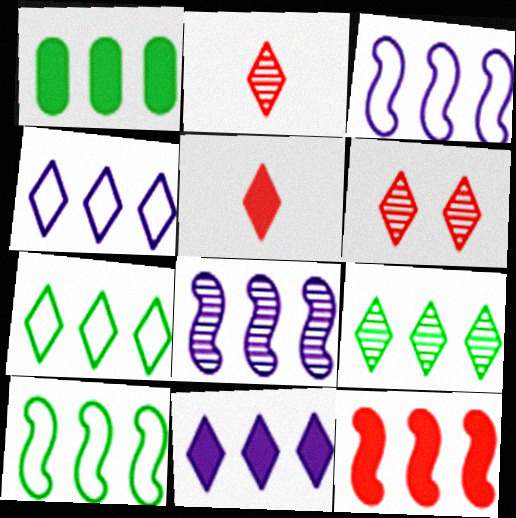[[1, 9, 10], 
[1, 11, 12], 
[8, 10, 12]]